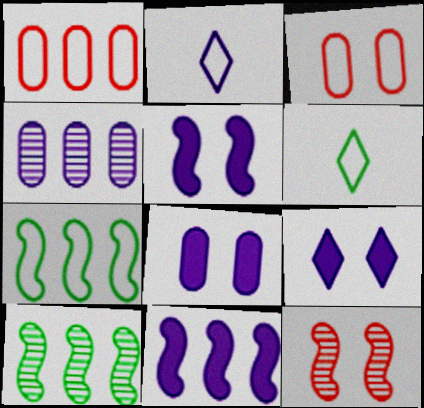[[2, 3, 7], 
[2, 4, 5], 
[5, 8, 9]]